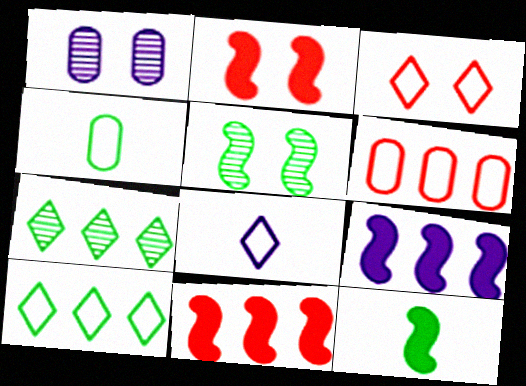[[1, 8, 9], 
[2, 9, 12], 
[3, 8, 10], 
[6, 7, 9]]